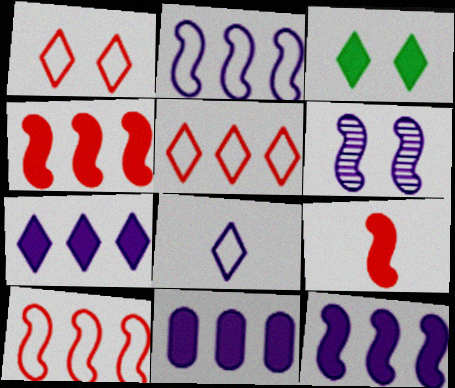[[3, 9, 11], 
[6, 8, 11], 
[7, 11, 12]]